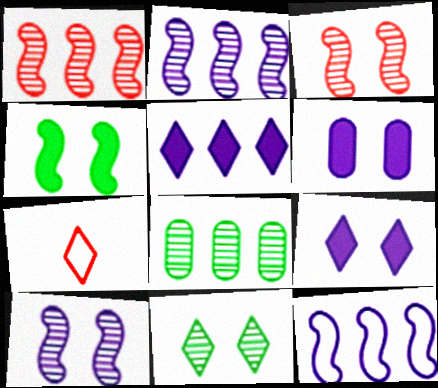[[5, 7, 11]]